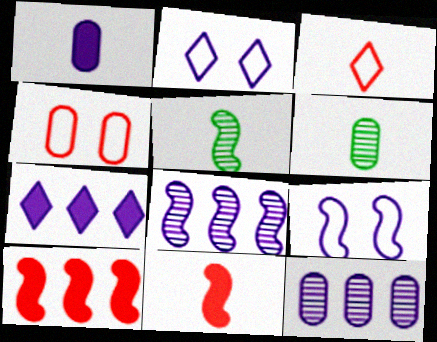[[1, 2, 8], 
[1, 3, 5], 
[2, 6, 10], 
[4, 5, 7], 
[5, 9, 10]]